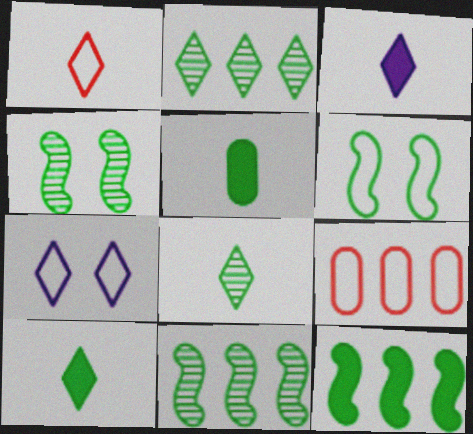[[1, 3, 8], 
[2, 5, 6], 
[3, 4, 9]]